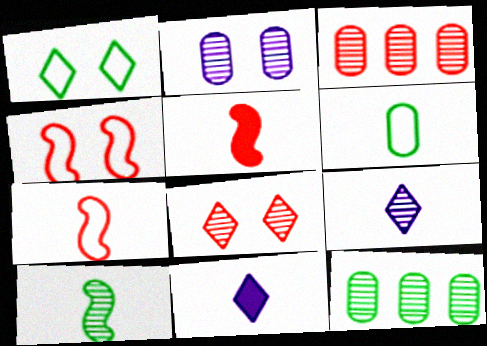[[4, 11, 12], 
[5, 6, 9]]